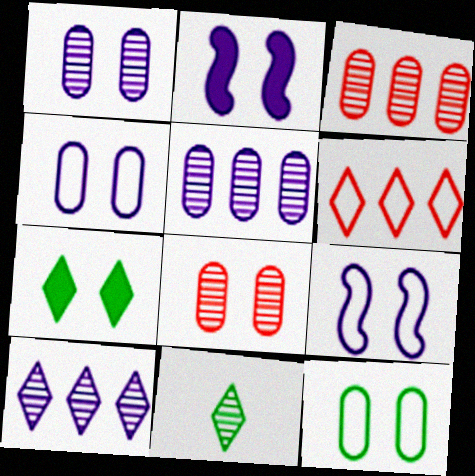[[7, 8, 9]]